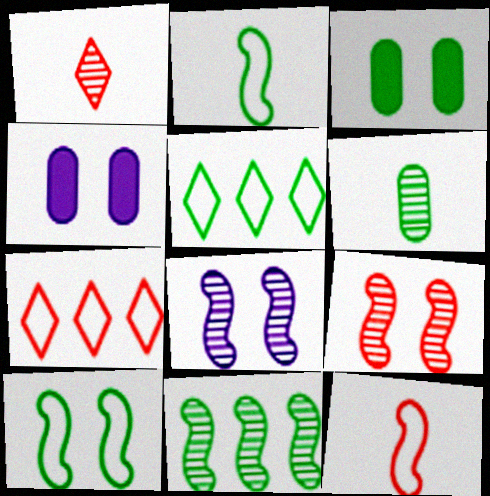[]